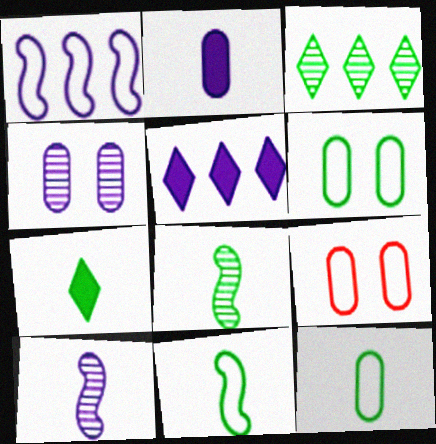[[5, 8, 9], 
[7, 8, 12]]